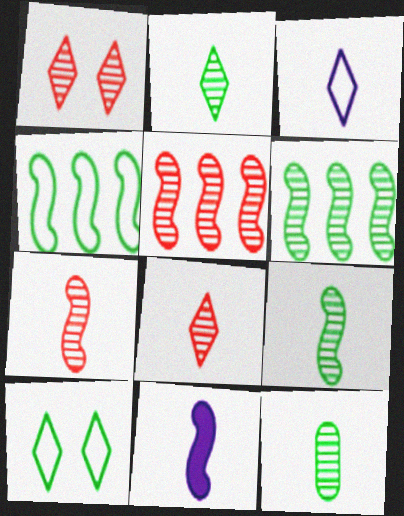[[2, 9, 12]]